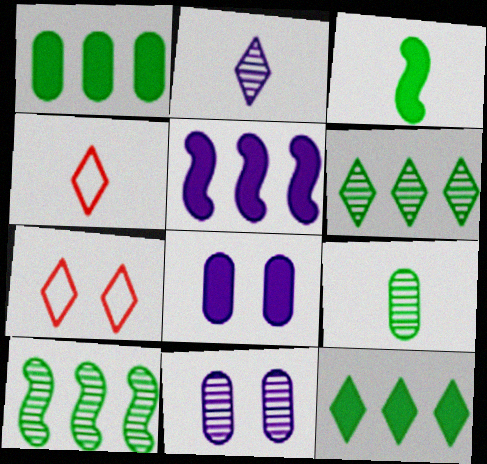[[2, 7, 12], 
[4, 8, 10], 
[5, 7, 9]]